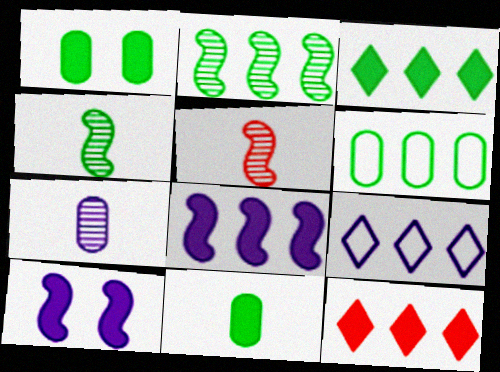[[1, 5, 9], 
[2, 3, 6], 
[7, 9, 10], 
[10, 11, 12]]